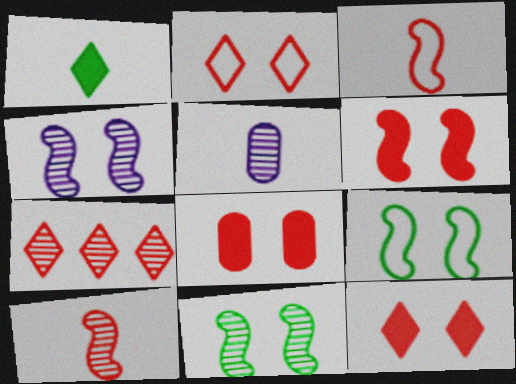[[1, 3, 5], 
[3, 7, 8], 
[4, 6, 9], 
[5, 7, 11], 
[6, 8, 12]]